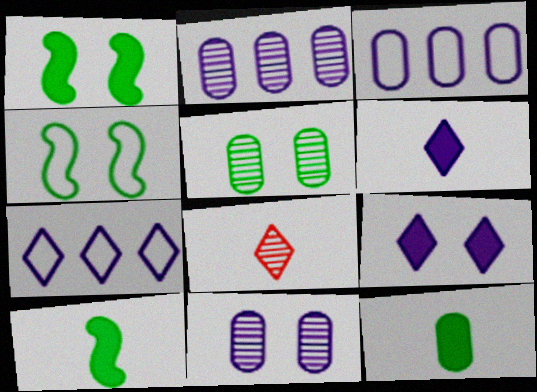[[1, 3, 8]]